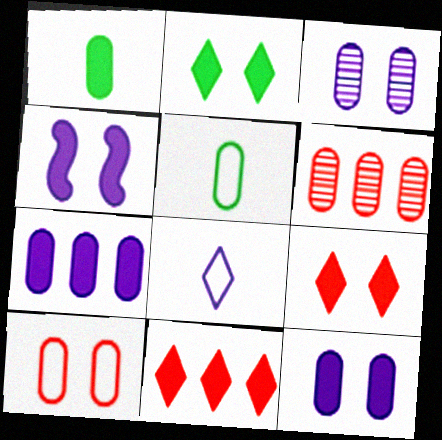[[1, 4, 11], 
[5, 6, 12]]